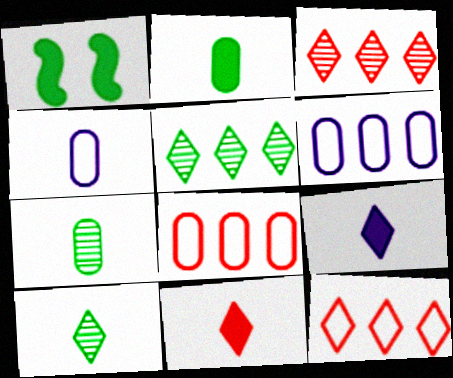[[1, 3, 4]]